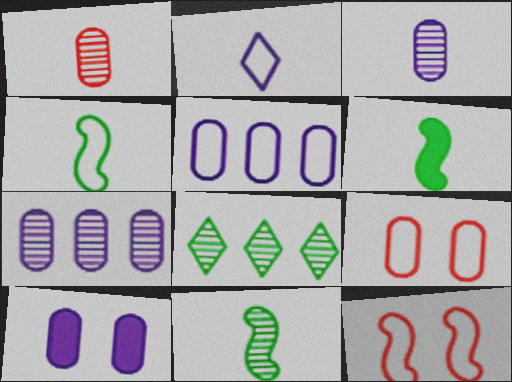[[1, 2, 6], 
[3, 5, 10], 
[4, 6, 11]]